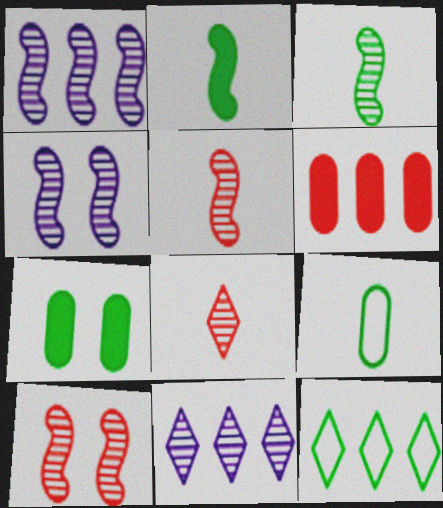[[1, 3, 10], 
[1, 6, 12], 
[3, 7, 12]]